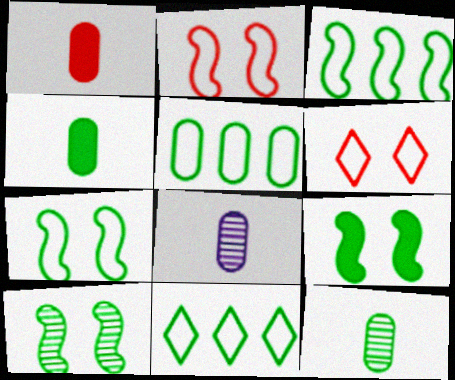[[3, 5, 11], 
[4, 10, 11], 
[7, 9, 10], 
[9, 11, 12]]